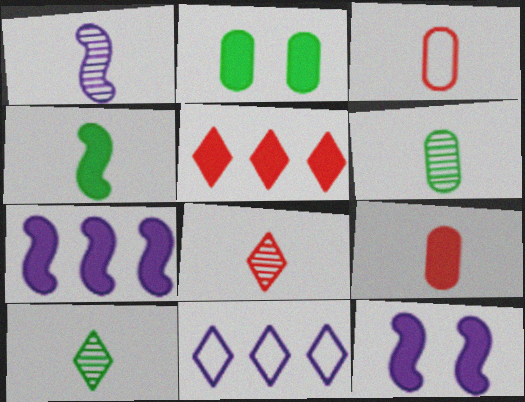[[1, 6, 8]]